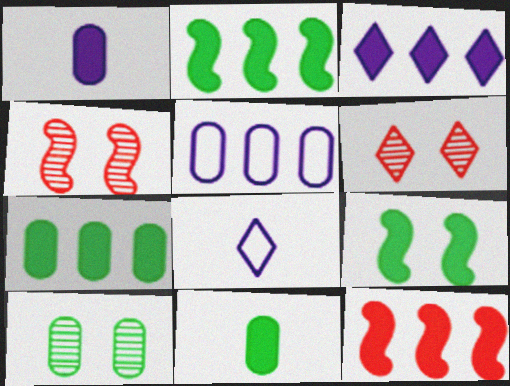[[3, 7, 12], 
[4, 7, 8], 
[8, 10, 12]]